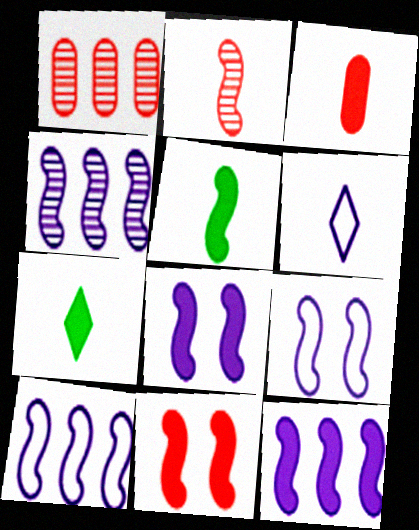[[1, 7, 9], 
[4, 10, 12], 
[5, 11, 12]]